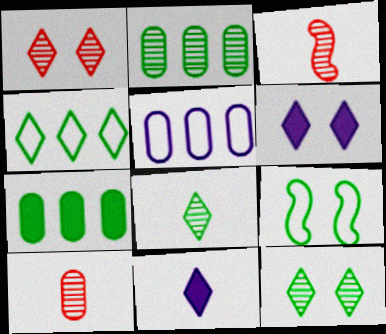[[1, 4, 11], 
[7, 8, 9]]